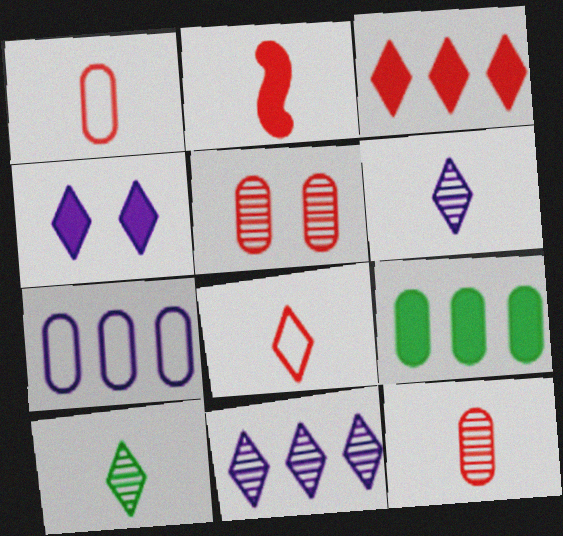[[2, 4, 9], 
[2, 8, 12]]